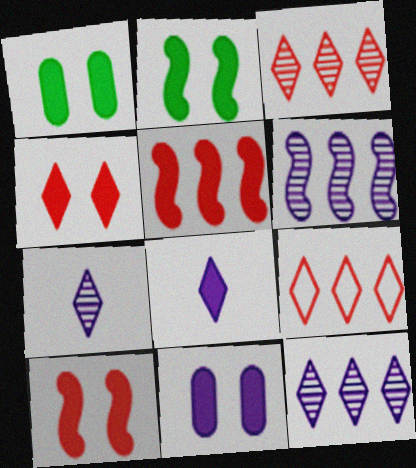[[1, 5, 8], 
[2, 4, 11]]